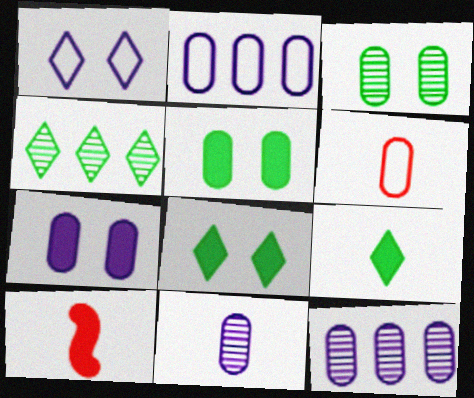[[2, 7, 11], 
[5, 6, 12]]